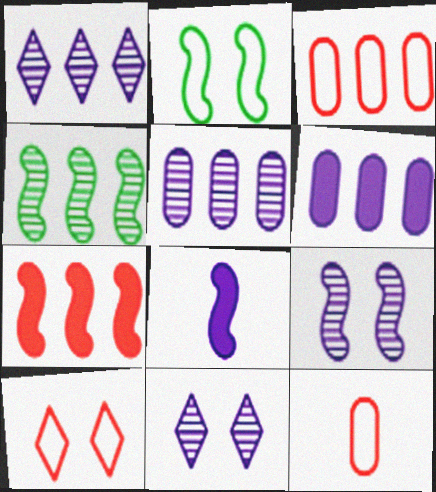[]